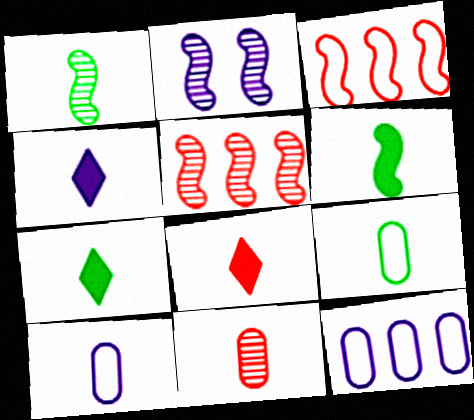[[1, 2, 5], 
[1, 7, 9], 
[1, 8, 10], 
[2, 3, 6], 
[2, 4, 12], 
[4, 7, 8]]